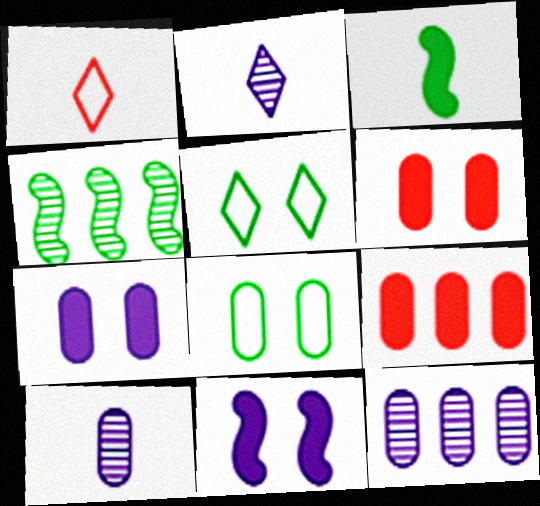[[1, 3, 10], 
[1, 4, 7], 
[8, 9, 10]]